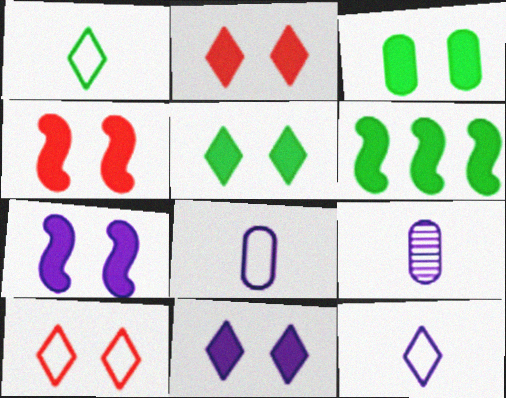[[2, 3, 7], 
[2, 5, 11], 
[3, 4, 11], 
[6, 9, 10]]